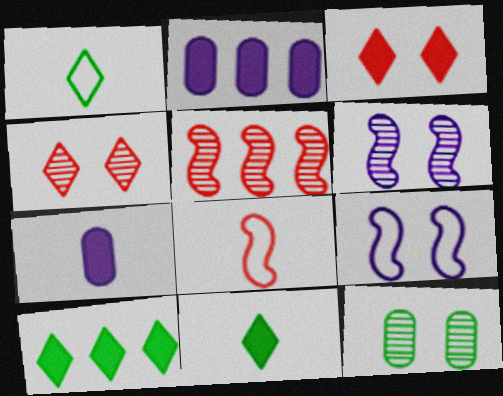[[3, 9, 12], 
[4, 6, 12]]